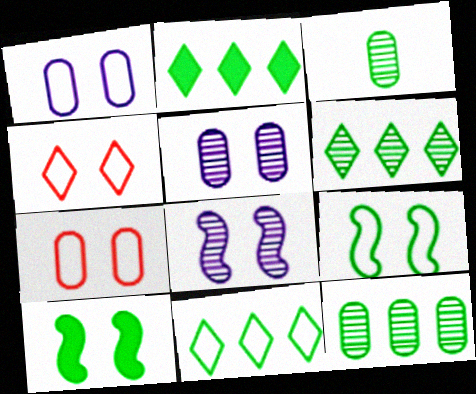[[1, 4, 9], 
[2, 3, 9], 
[2, 6, 11], 
[3, 10, 11], 
[4, 5, 10]]